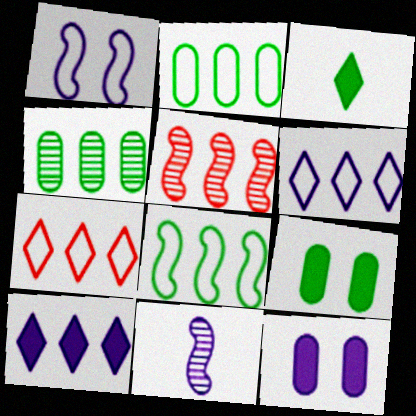[[2, 5, 10], 
[6, 11, 12], 
[7, 9, 11]]